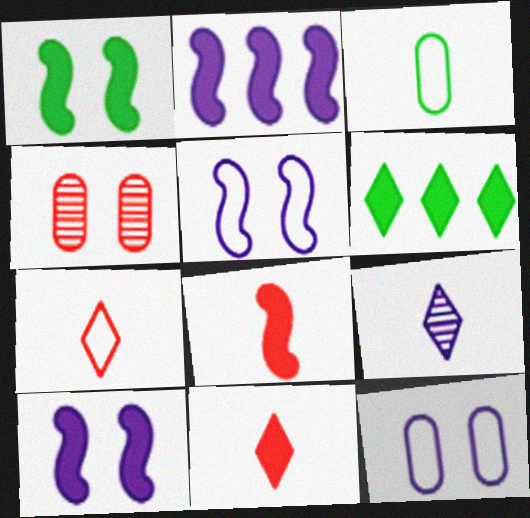[[1, 2, 8], 
[2, 9, 12], 
[3, 8, 9]]